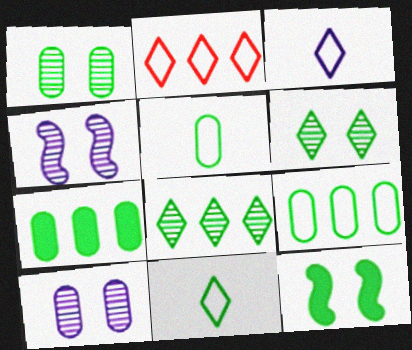[[1, 5, 7], 
[5, 8, 12]]